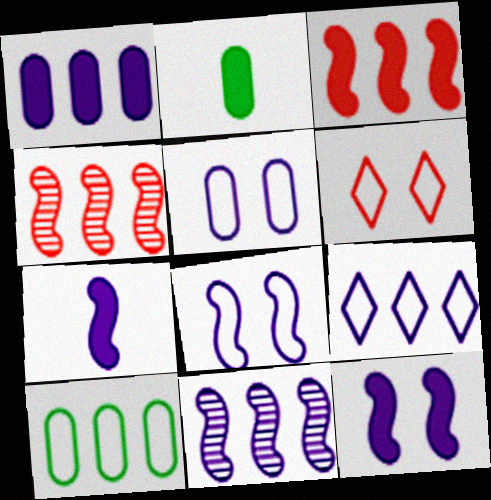[[1, 9, 11], 
[2, 6, 11], 
[7, 8, 11]]